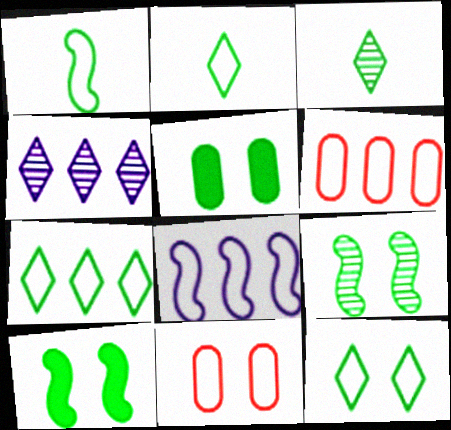[[2, 7, 12], 
[2, 8, 11], 
[5, 9, 12], 
[6, 7, 8]]